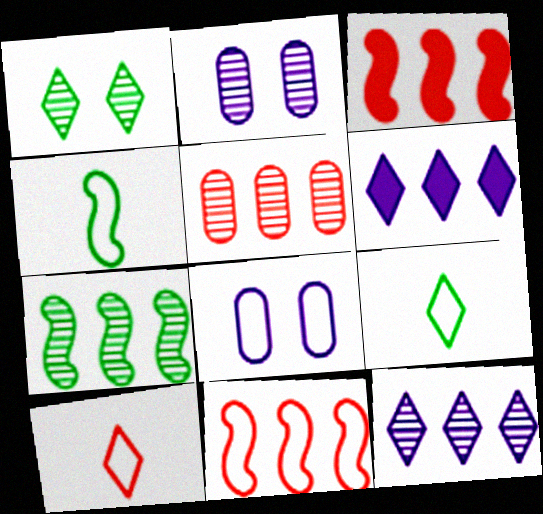[[1, 6, 10], 
[2, 3, 9], 
[5, 7, 12], 
[8, 9, 11]]